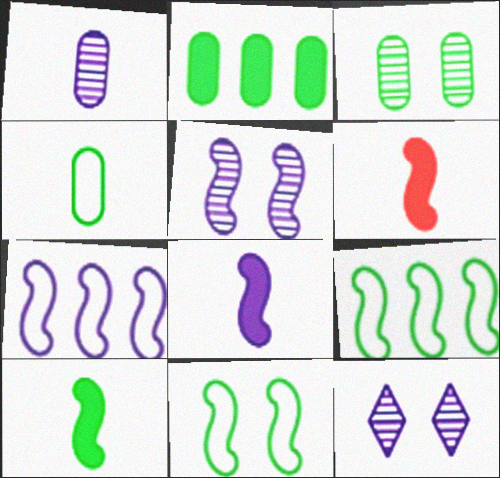[[2, 3, 4], 
[5, 6, 9], 
[5, 7, 8], 
[6, 8, 10]]